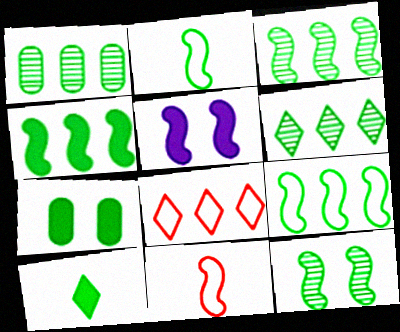[[1, 3, 6], 
[2, 4, 12], 
[2, 6, 7], 
[3, 4, 9], 
[3, 5, 11], 
[4, 7, 10]]